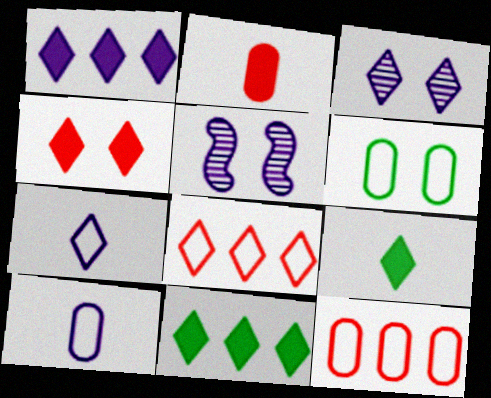[[1, 3, 7], 
[1, 4, 9], 
[1, 5, 10], 
[3, 8, 9], 
[4, 5, 6], 
[5, 9, 12], 
[6, 10, 12]]